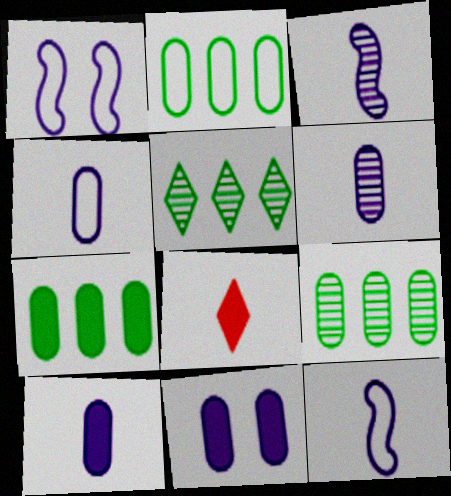[[1, 8, 9], 
[2, 7, 9], 
[4, 6, 10]]